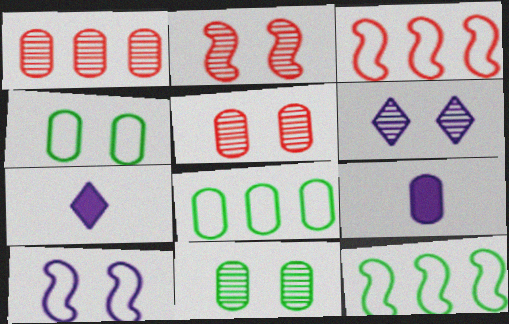[[1, 4, 9], 
[2, 6, 11], 
[2, 7, 8], 
[3, 7, 11], 
[5, 7, 12], 
[5, 8, 9]]